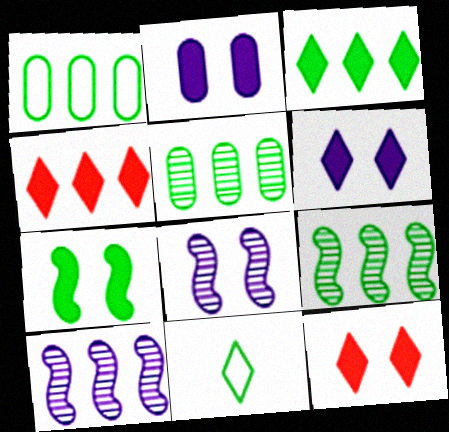[[1, 3, 9], 
[1, 4, 10], 
[2, 7, 12], 
[5, 7, 11]]